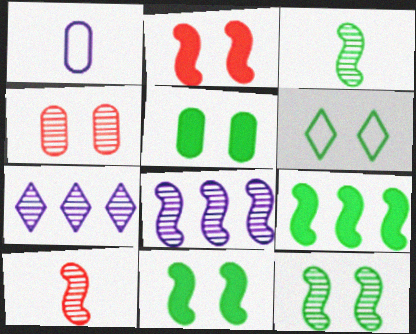[[3, 4, 7], 
[5, 6, 12], 
[8, 10, 12]]